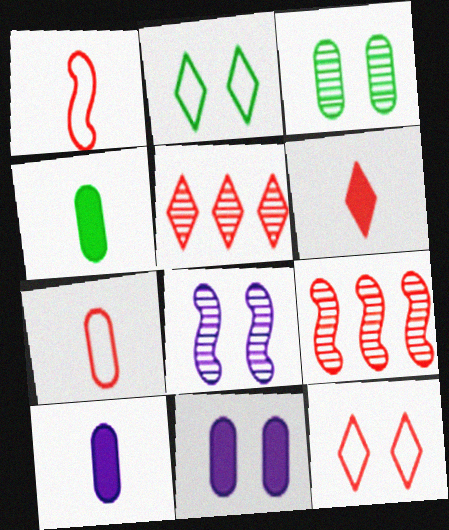[[2, 9, 10], 
[5, 6, 12]]